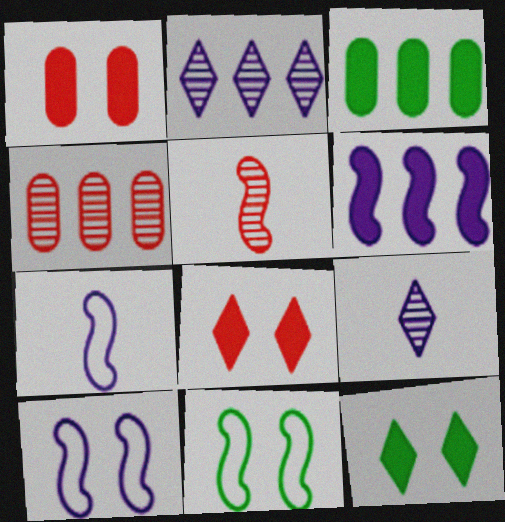[[4, 7, 12], 
[5, 6, 11]]